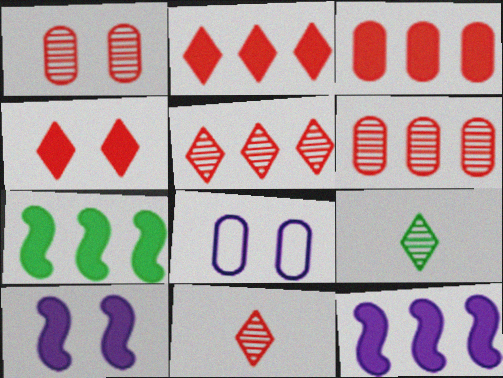[[7, 8, 11]]